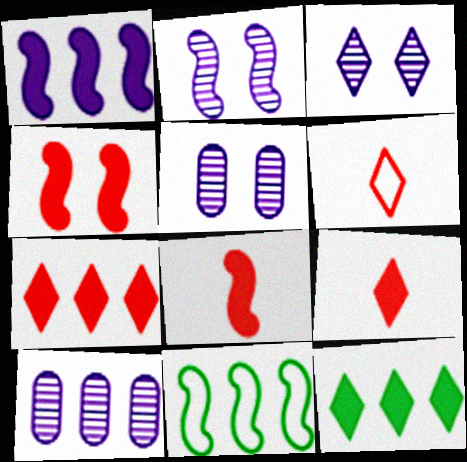[[2, 3, 5], 
[2, 8, 11], 
[3, 6, 12], 
[5, 9, 11], 
[7, 10, 11]]